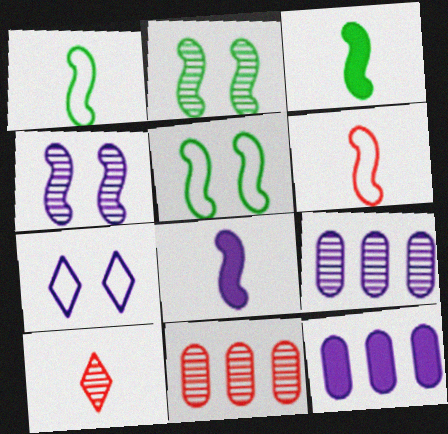[[2, 9, 10], 
[3, 7, 11], 
[5, 10, 12], 
[7, 8, 9]]